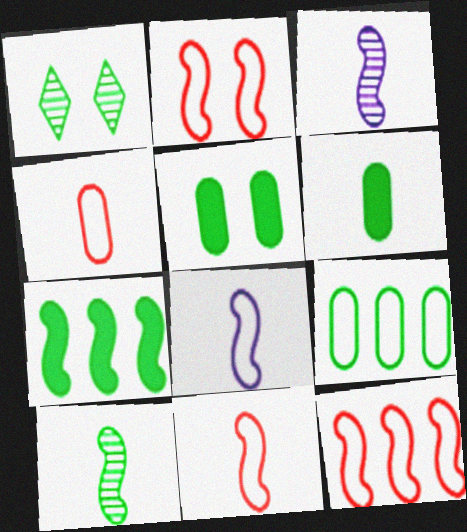[[2, 3, 7], 
[2, 11, 12]]